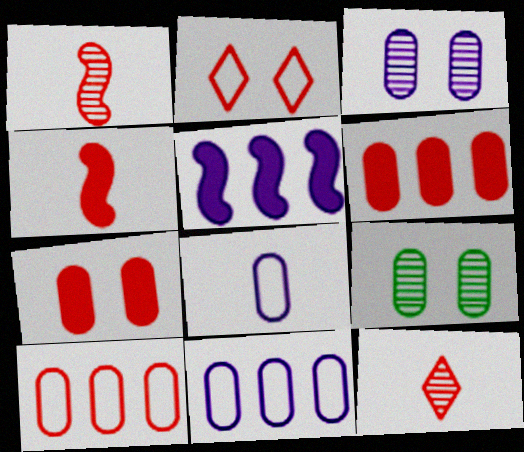[[1, 2, 6], 
[6, 8, 9]]